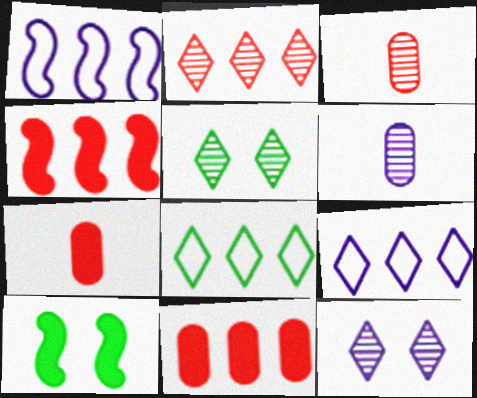[[1, 5, 7], 
[3, 9, 10]]